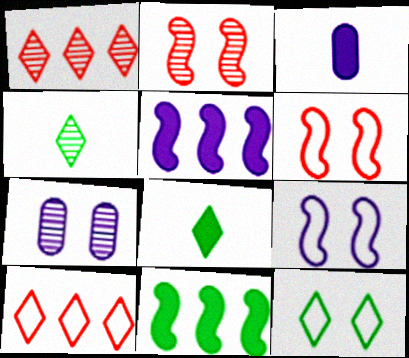[]